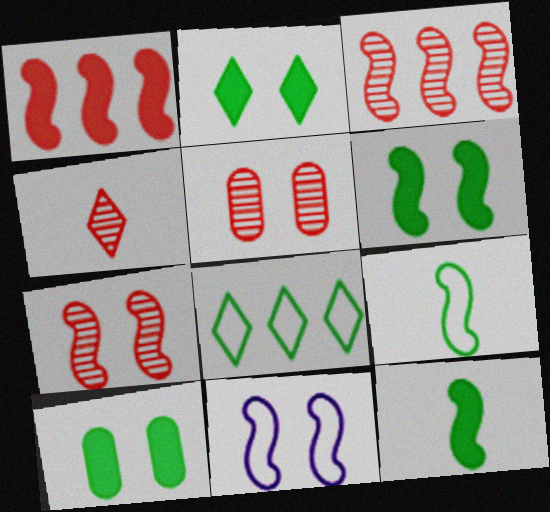[[2, 5, 11], 
[2, 6, 10], 
[3, 4, 5], 
[3, 11, 12], 
[6, 7, 11]]